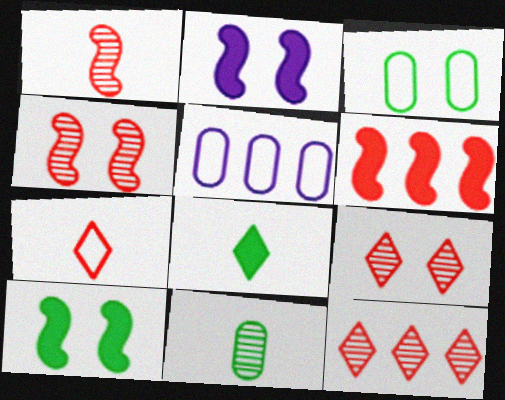[[2, 3, 9], 
[4, 5, 8]]